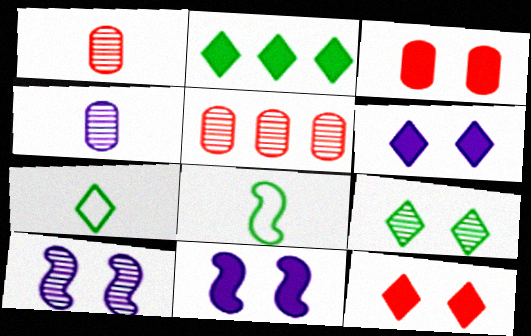[[2, 7, 9], 
[5, 6, 8], 
[5, 7, 11]]